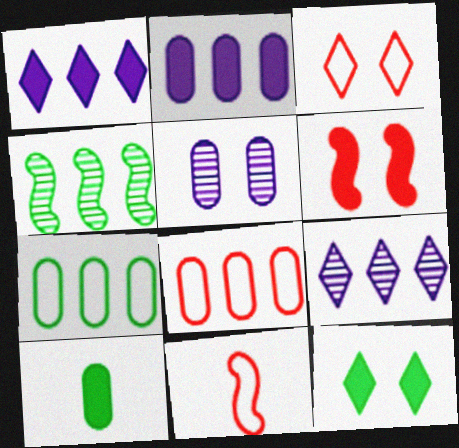[[1, 4, 8], 
[1, 6, 10], 
[3, 8, 11], 
[5, 8, 10]]